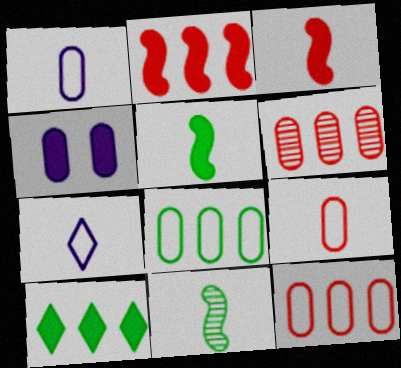[[3, 4, 10]]